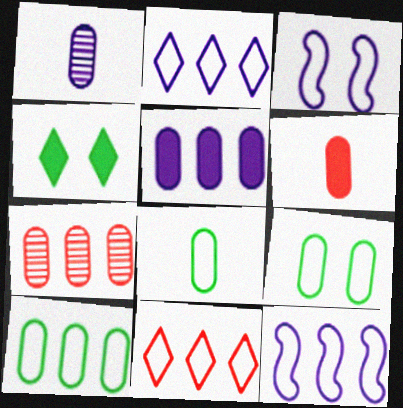[[1, 6, 8], 
[3, 8, 11], 
[5, 7, 10], 
[8, 9, 10], 
[10, 11, 12]]